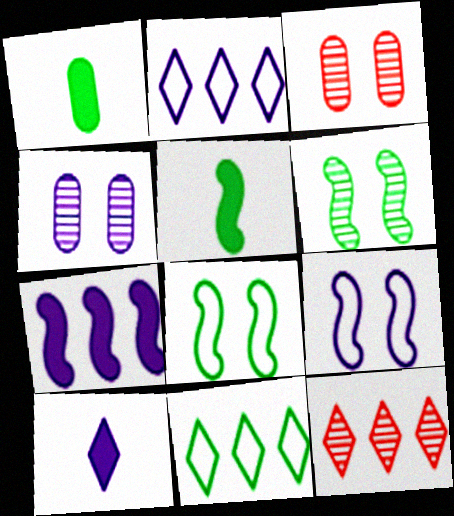[[1, 6, 11], 
[1, 9, 12], 
[2, 3, 5]]